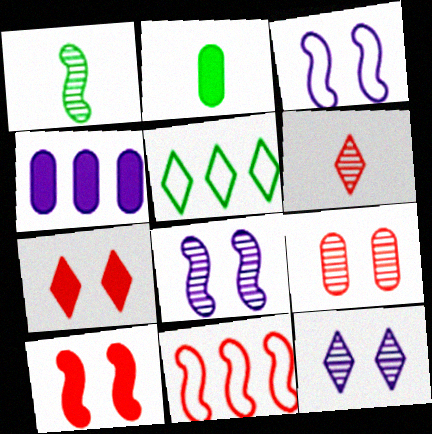[[2, 11, 12]]